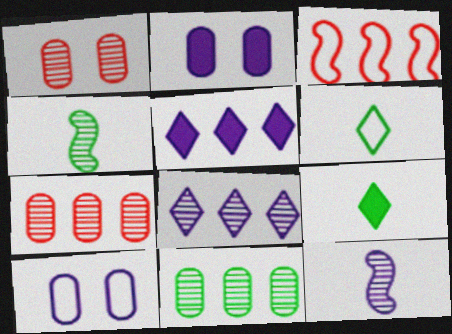[[1, 4, 8], 
[3, 5, 11], 
[3, 6, 10], 
[5, 10, 12]]